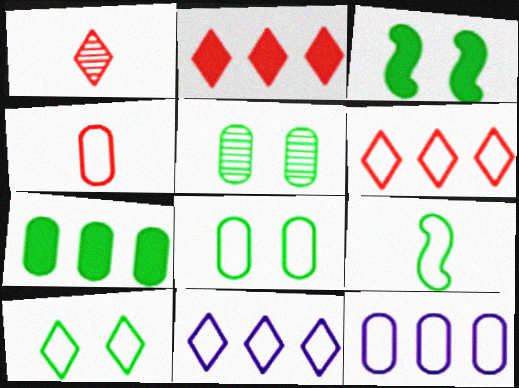[[1, 3, 12], 
[3, 5, 10], 
[4, 8, 12]]